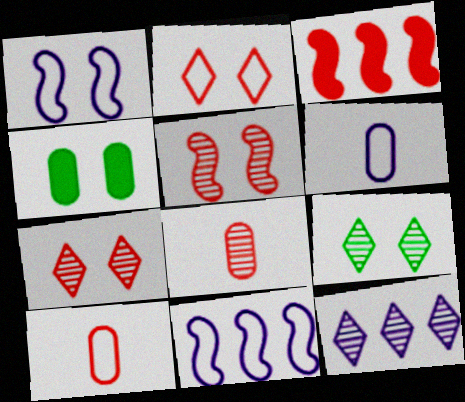[[1, 4, 7], 
[2, 3, 8], 
[3, 6, 9], 
[3, 7, 10]]